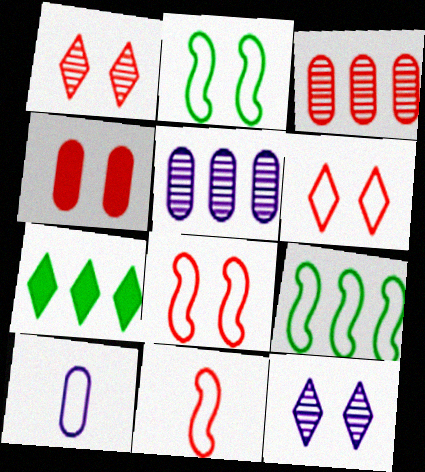[[1, 4, 8], 
[2, 4, 12], 
[6, 9, 10]]